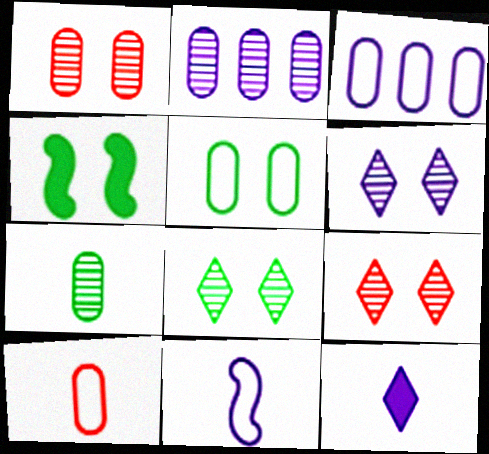[[1, 2, 7], 
[3, 5, 10], 
[4, 5, 8], 
[6, 8, 9]]